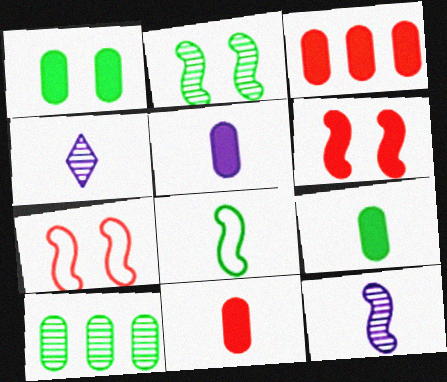[[1, 3, 5], 
[4, 8, 11], 
[5, 9, 11]]